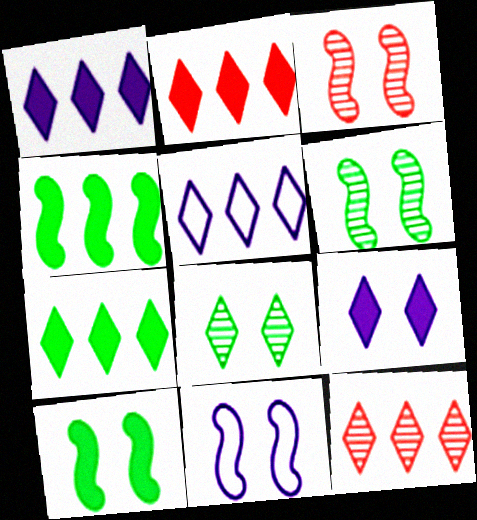[[1, 2, 7], 
[3, 10, 11], 
[5, 7, 12]]